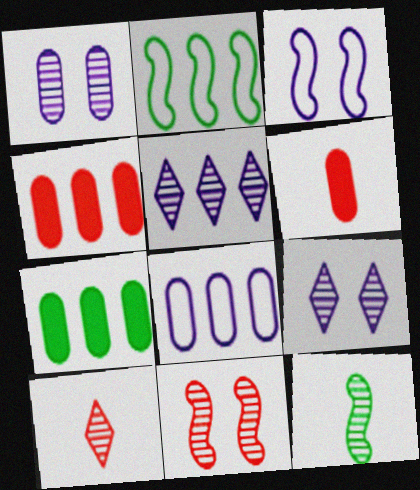[[2, 4, 5], 
[2, 6, 9], 
[3, 7, 10]]